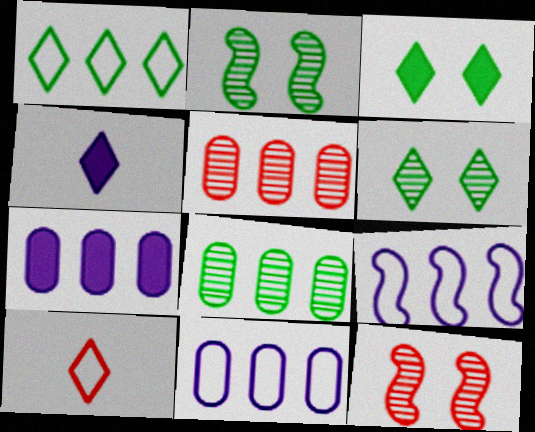[[2, 7, 10]]